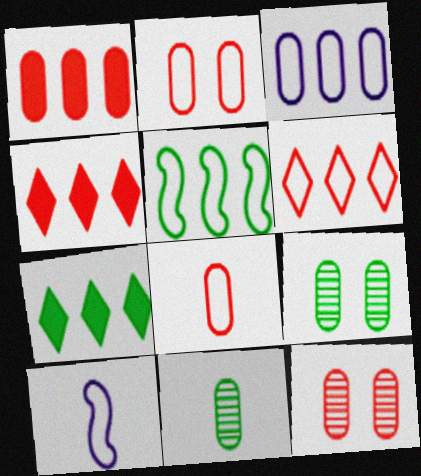[[1, 8, 12], 
[3, 5, 6], 
[4, 9, 10], 
[7, 10, 12]]